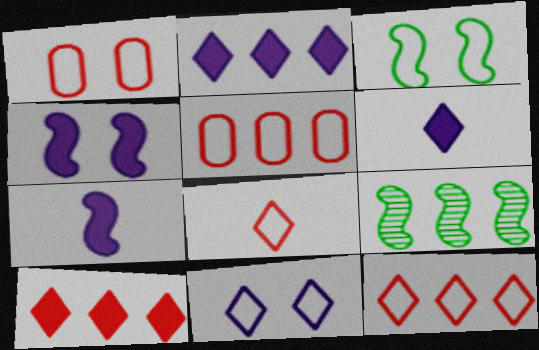[[1, 3, 11], 
[1, 6, 9], 
[2, 5, 9]]